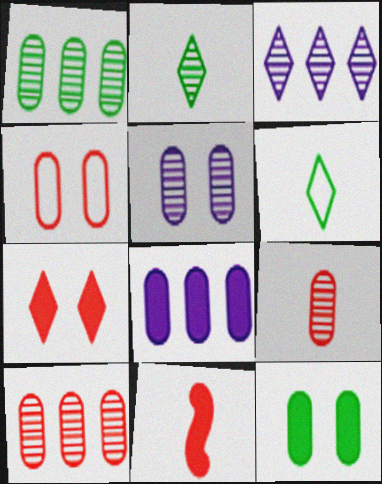[[1, 5, 9], 
[3, 6, 7], 
[4, 5, 12]]